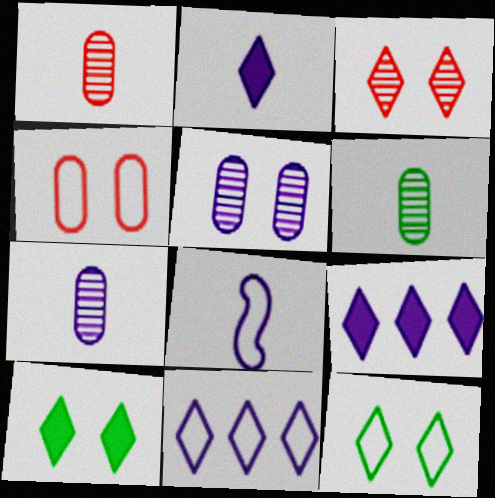[[1, 6, 7], 
[2, 7, 8], 
[5, 8, 9]]